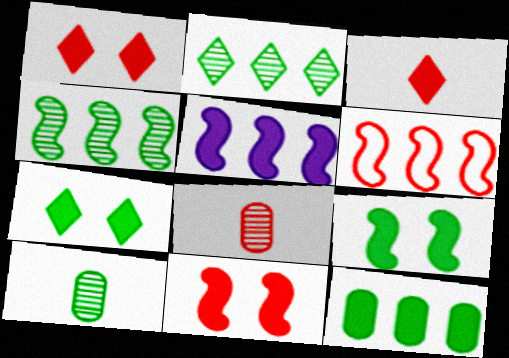[[1, 6, 8], 
[4, 5, 6]]